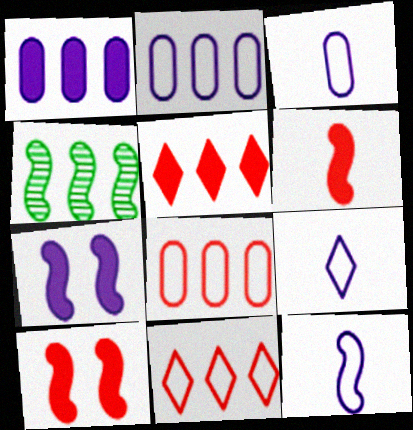[[1, 4, 11], 
[2, 4, 5], 
[3, 9, 12], 
[4, 10, 12]]